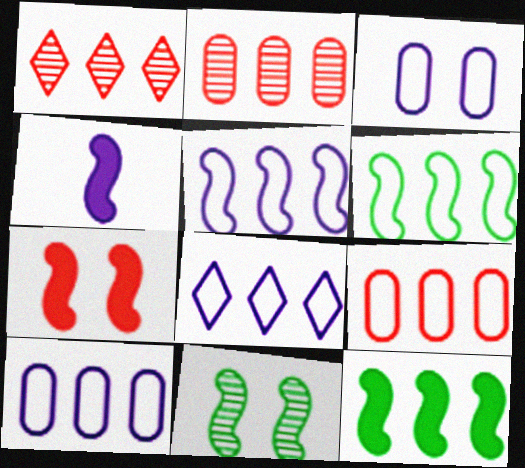[[1, 10, 12], 
[2, 8, 12], 
[4, 7, 12], 
[5, 8, 10], 
[6, 8, 9]]